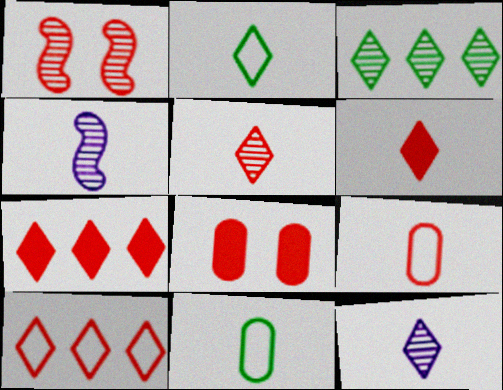[[1, 7, 9], 
[2, 6, 12], 
[4, 6, 11]]